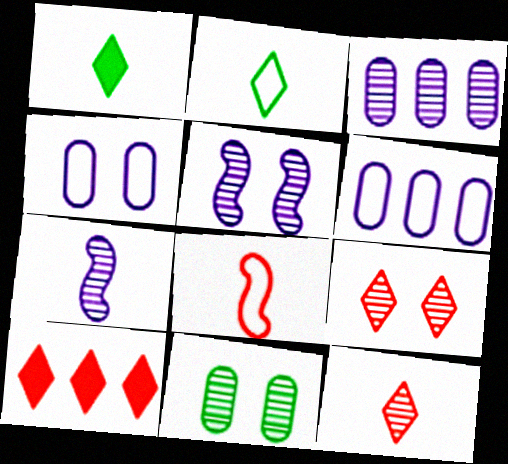[[5, 9, 11]]